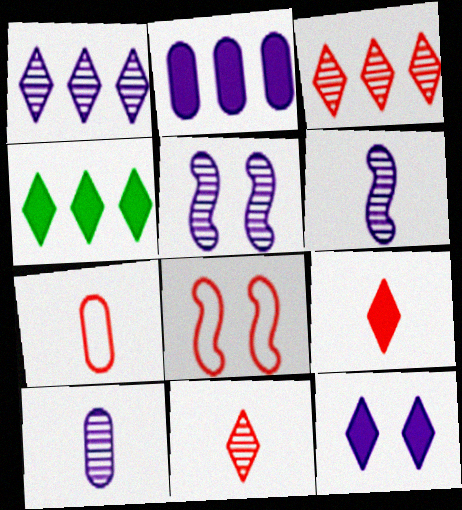[[1, 5, 10], 
[4, 5, 7], 
[4, 8, 10], 
[4, 9, 12]]